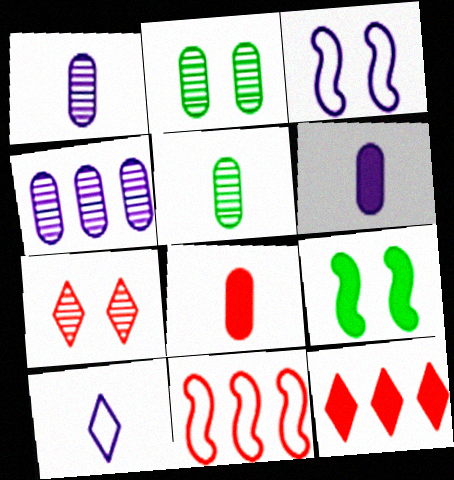[[3, 5, 12], 
[6, 9, 12], 
[7, 8, 11]]